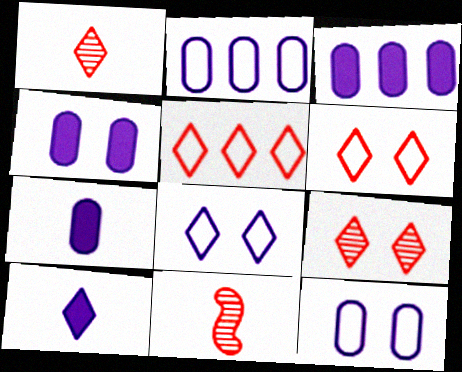[[3, 4, 7]]